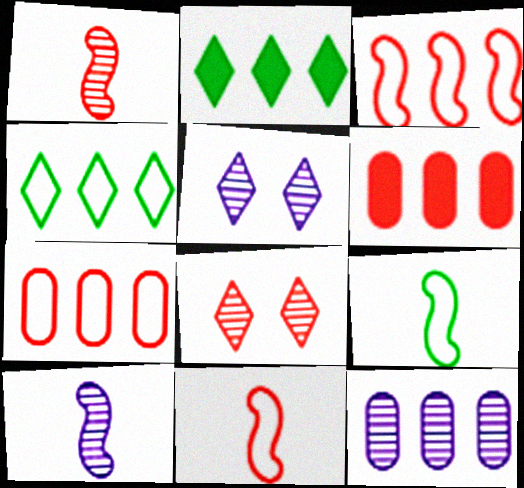[[2, 3, 12], 
[5, 6, 9], 
[5, 10, 12], 
[6, 8, 11]]